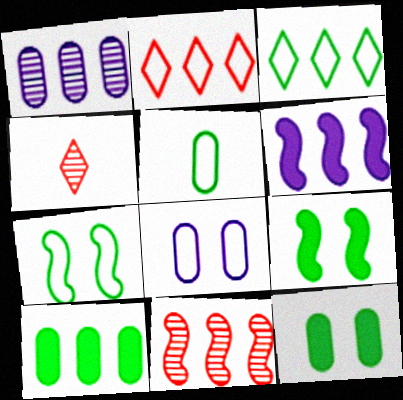[[3, 5, 7]]